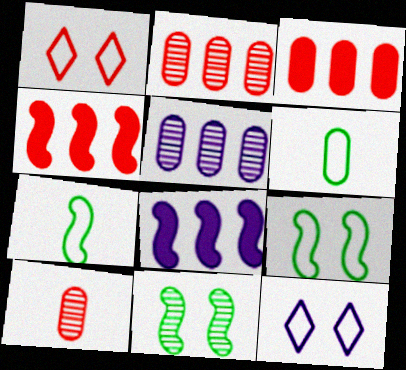[[1, 4, 10]]